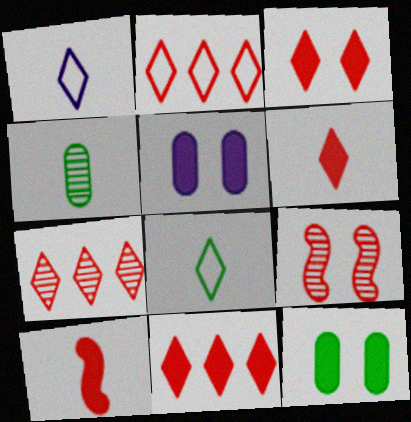[[1, 4, 10], 
[2, 7, 11], 
[3, 6, 11]]